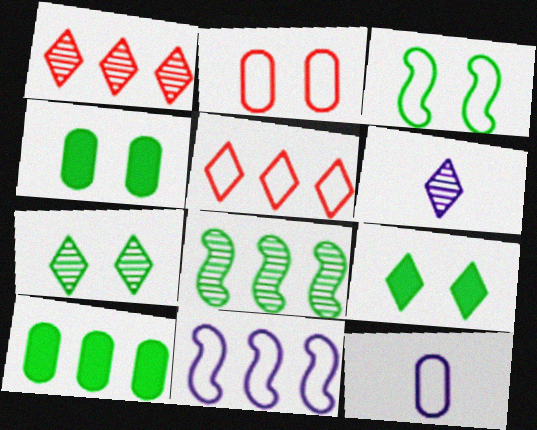[[1, 6, 7], 
[1, 10, 11], 
[3, 4, 7], 
[3, 5, 12], 
[5, 6, 9]]